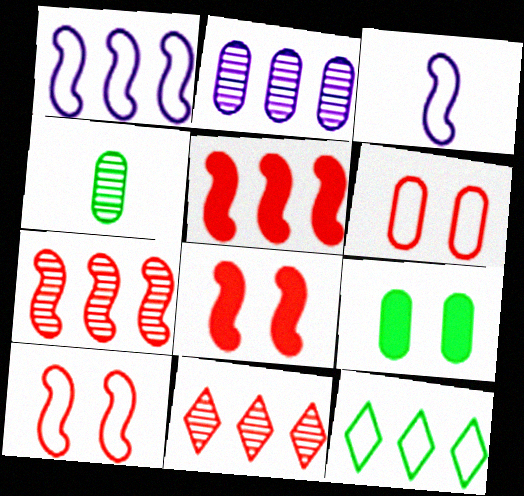[[2, 5, 12], 
[3, 6, 12], 
[3, 9, 11]]